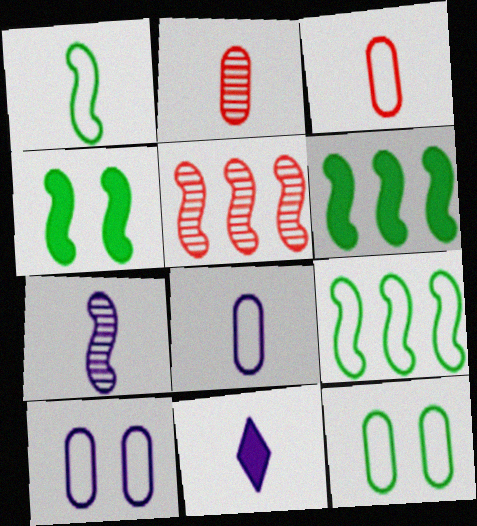[[1, 2, 11], 
[5, 11, 12], 
[7, 8, 11]]